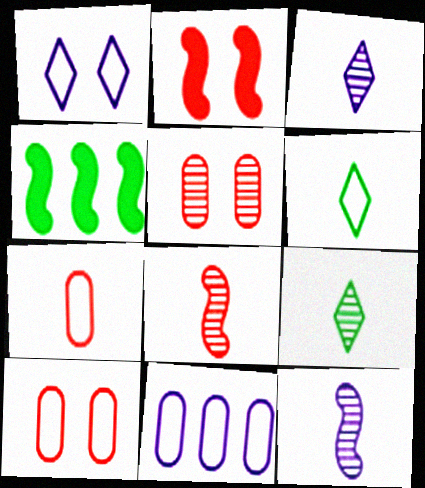[[2, 9, 11], 
[3, 4, 10]]